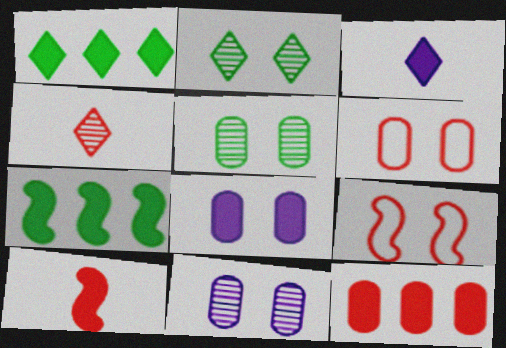[[1, 8, 10], 
[2, 8, 9], 
[4, 9, 12], 
[5, 6, 8]]